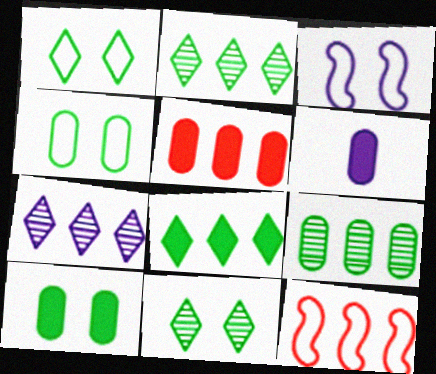[[3, 6, 7], 
[5, 6, 10], 
[6, 11, 12]]